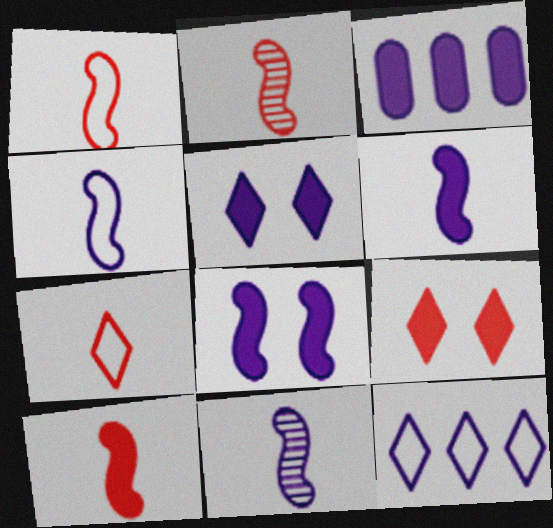[[1, 2, 10], 
[3, 5, 6], 
[4, 6, 11]]